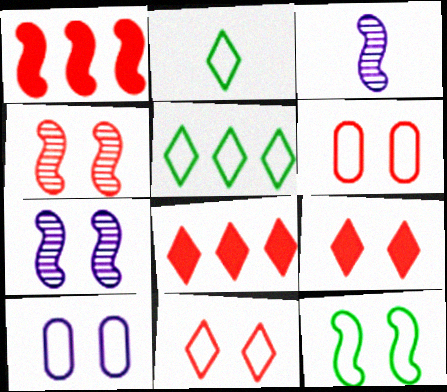[[1, 3, 12], 
[4, 6, 9], 
[10, 11, 12]]